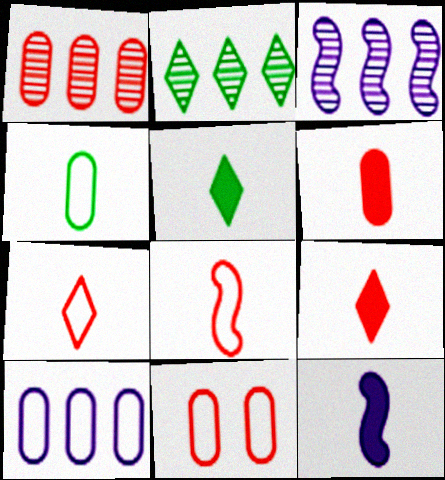[[1, 2, 3], 
[1, 6, 11], 
[2, 11, 12], 
[3, 5, 11], 
[4, 10, 11], 
[5, 6, 12]]